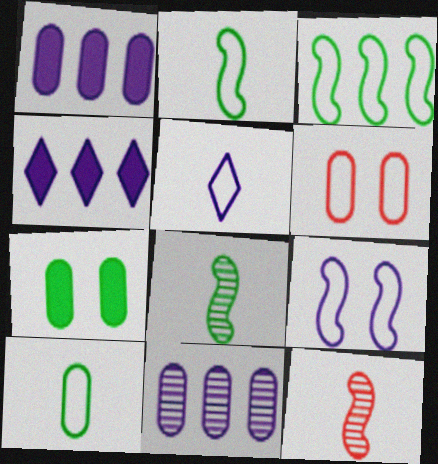[[3, 5, 6], 
[4, 6, 8]]